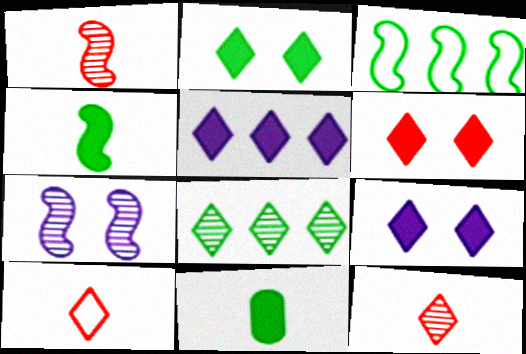[[2, 6, 9], 
[8, 9, 10]]